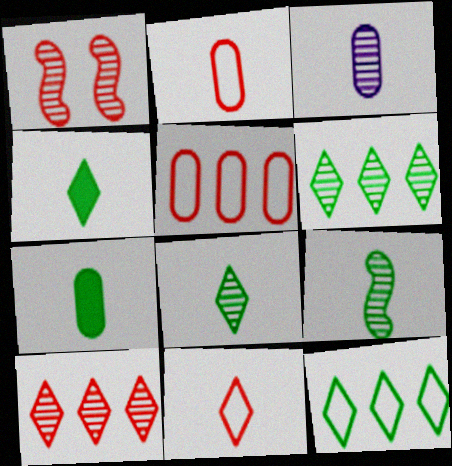[[1, 3, 6], 
[2, 3, 7]]